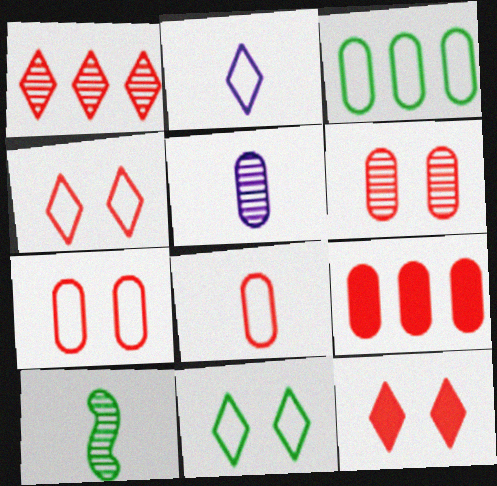[[6, 8, 9]]